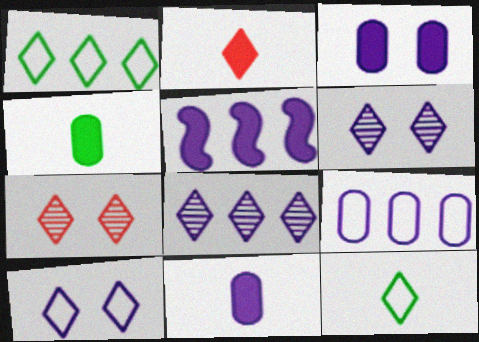[[1, 2, 6], 
[5, 8, 9]]